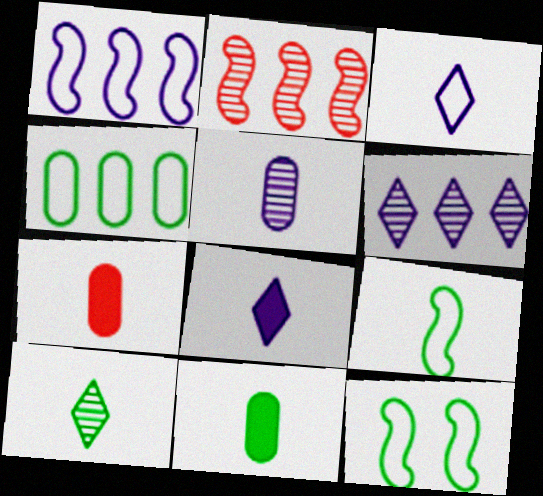[[6, 7, 12], 
[9, 10, 11]]